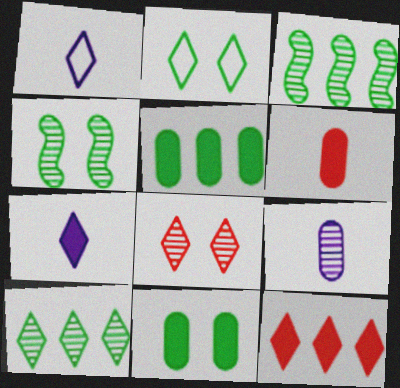[[2, 4, 11], 
[3, 8, 9]]